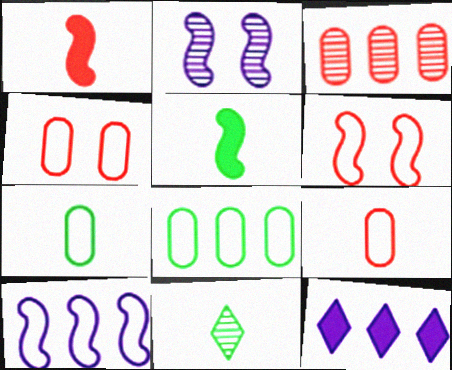[[2, 3, 11], 
[5, 7, 11]]